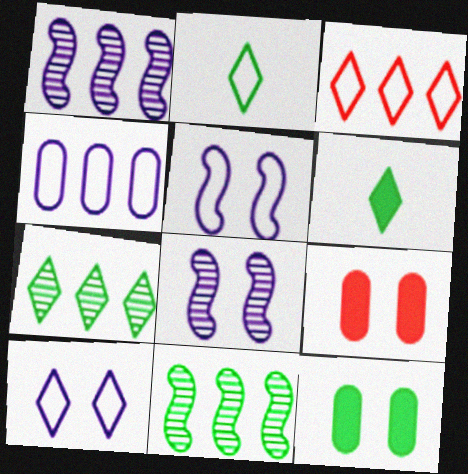[[1, 2, 9], 
[2, 3, 10], 
[2, 11, 12]]